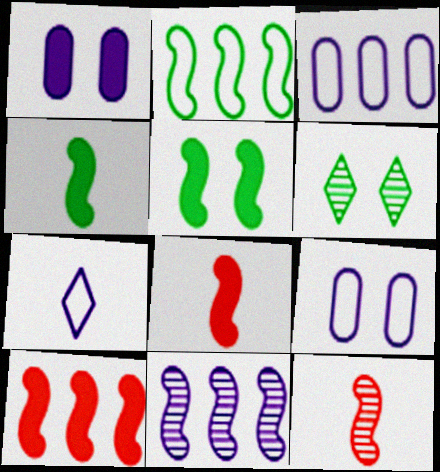[[1, 7, 11], 
[2, 10, 11], 
[3, 6, 8]]